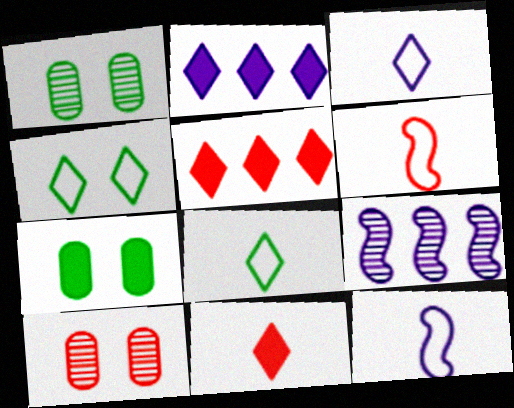[[1, 2, 6], 
[1, 5, 12], 
[5, 6, 10]]